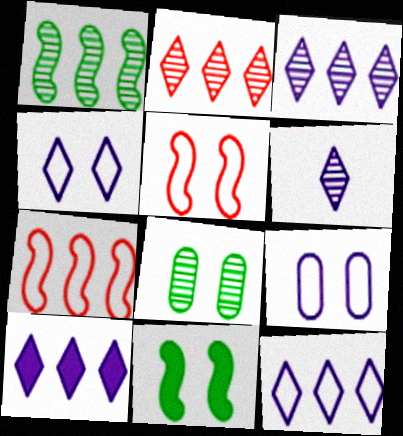[[3, 10, 12], 
[4, 6, 10]]